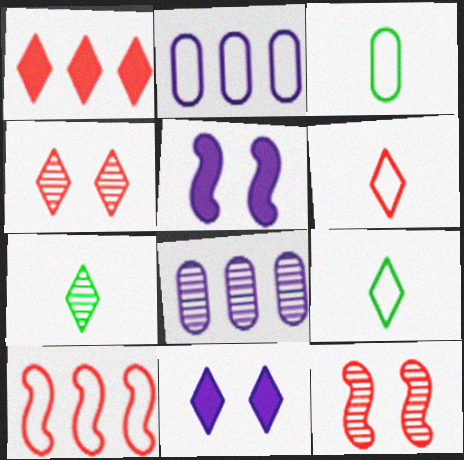[[1, 4, 6], 
[7, 8, 12]]